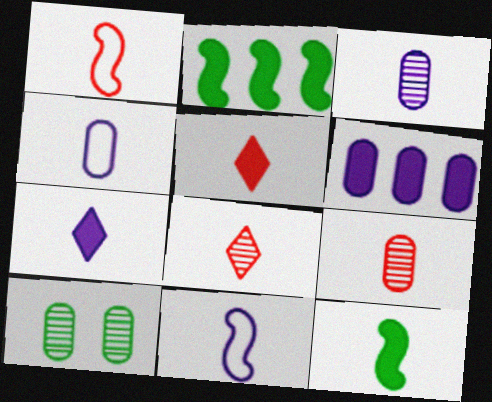[[1, 5, 9], 
[3, 7, 11], 
[4, 8, 12]]